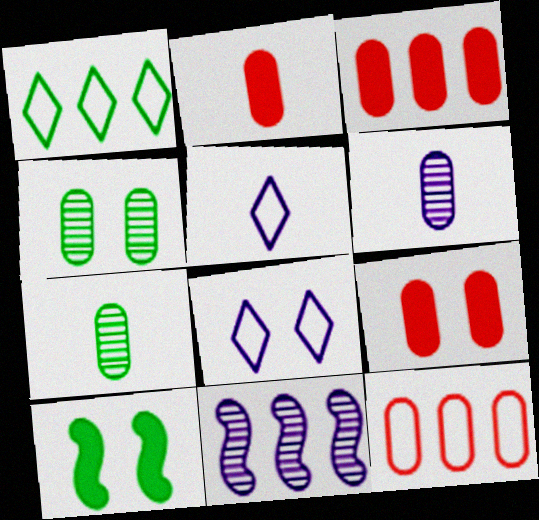[[1, 3, 11], 
[1, 7, 10], 
[2, 3, 9]]